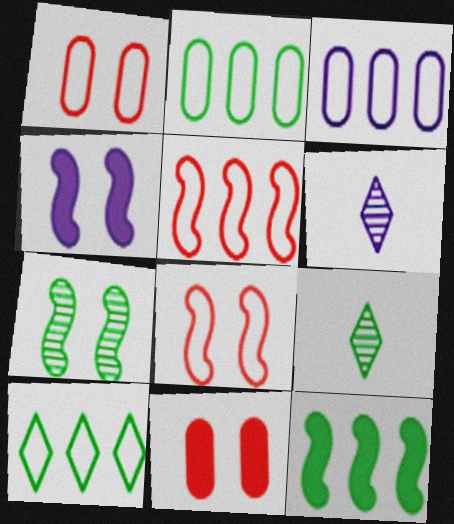[[1, 6, 12], 
[3, 4, 6], 
[3, 5, 10], 
[4, 7, 8]]